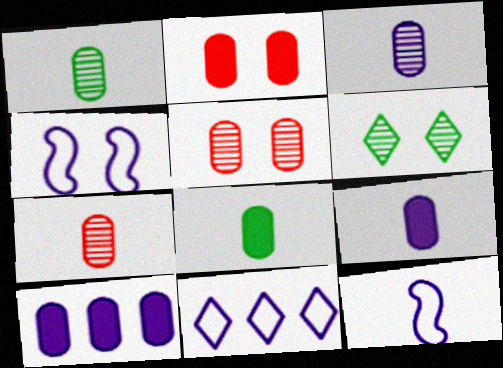[[1, 3, 7], 
[2, 4, 6], 
[2, 8, 10]]